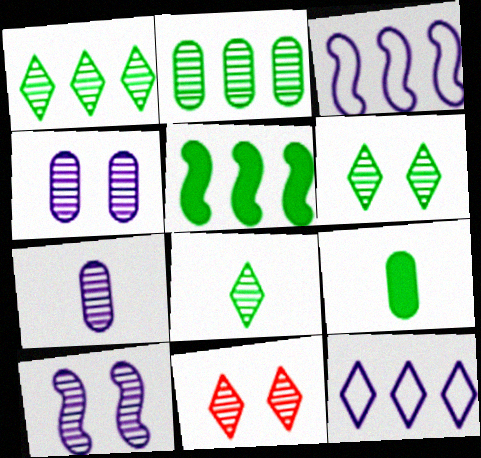[[1, 6, 8], 
[3, 9, 11]]